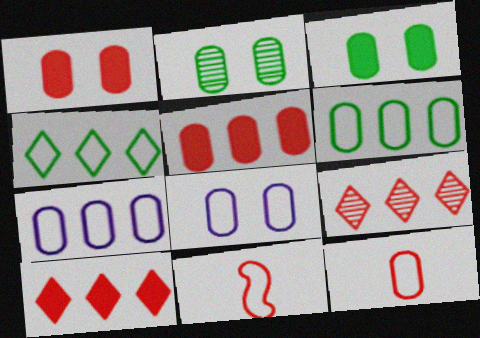[[1, 2, 8], 
[1, 9, 11], 
[4, 8, 11], 
[6, 8, 12]]